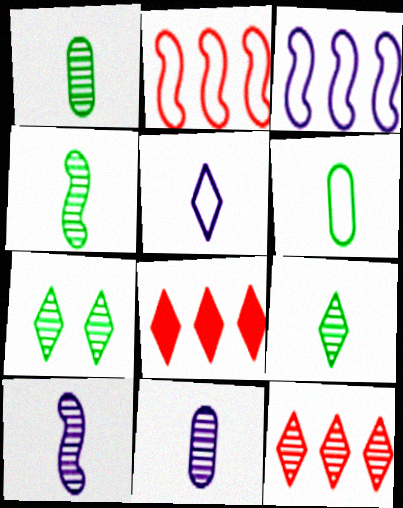[[1, 4, 9], 
[5, 7, 8]]